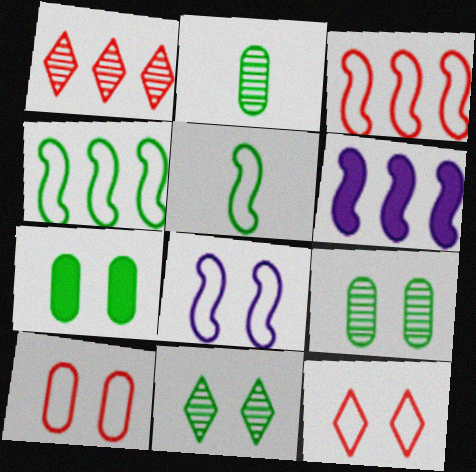[[2, 6, 12], 
[3, 5, 8]]